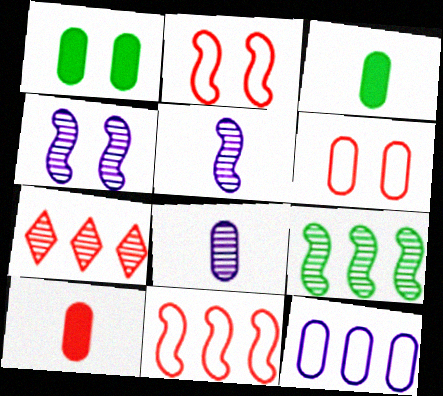[[2, 7, 10]]